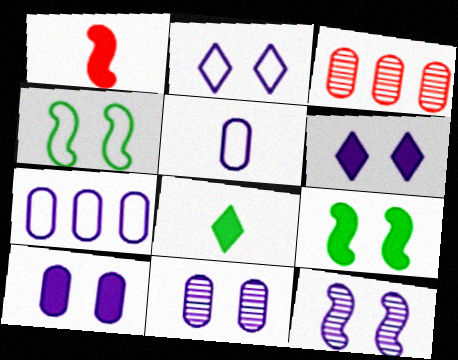[[2, 10, 12]]